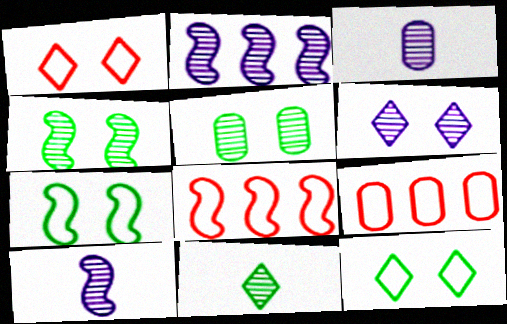[[2, 3, 6]]